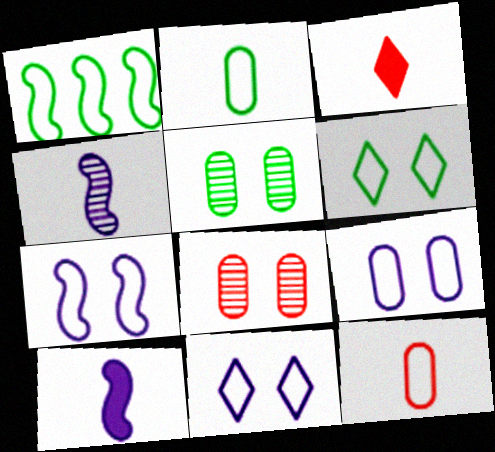[[1, 2, 6], 
[1, 11, 12], 
[2, 3, 4], 
[7, 9, 11]]